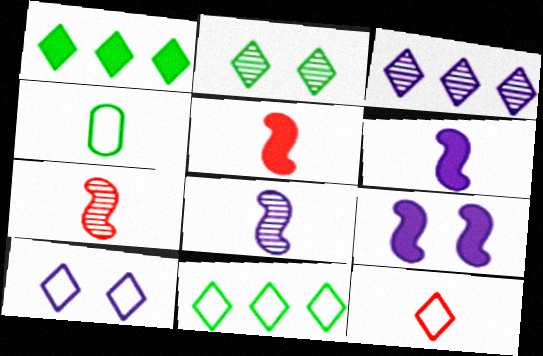[[10, 11, 12]]